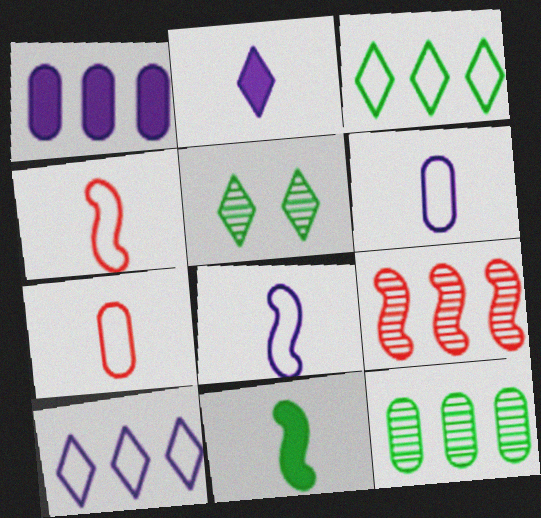[[1, 3, 9], 
[1, 4, 5]]